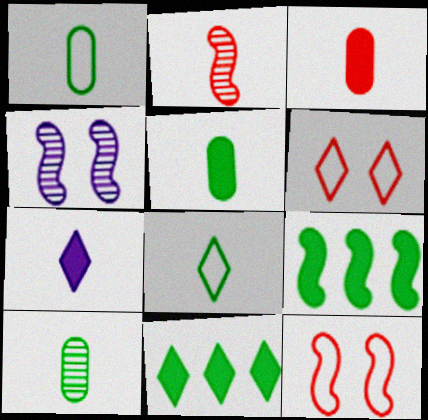[[1, 2, 7], 
[1, 5, 10]]